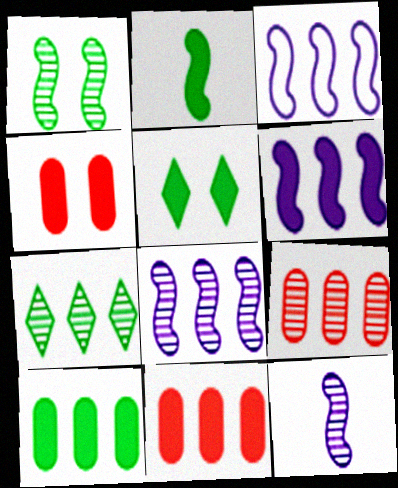[[2, 5, 10], 
[3, 6, 8], 
[3, 7, 11], 
[7, 8, 9]]